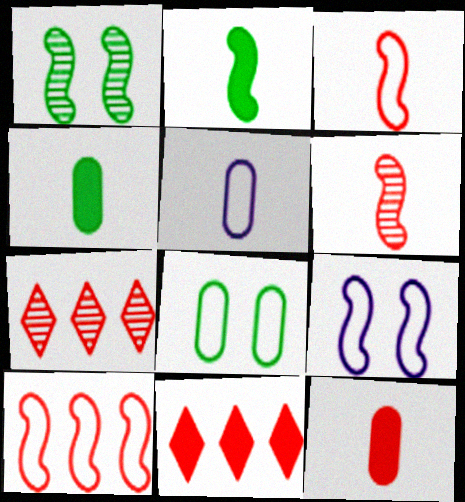[[1, 5, 11], 
[4, 7, 9]]